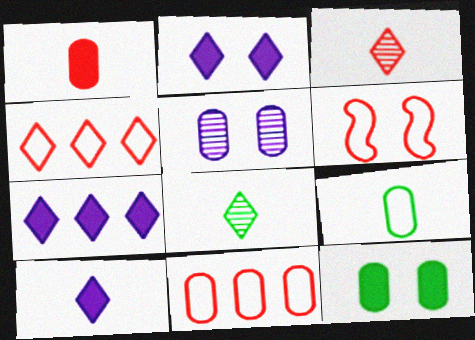[[2, 4, 8], 
[2, 7, 10]]